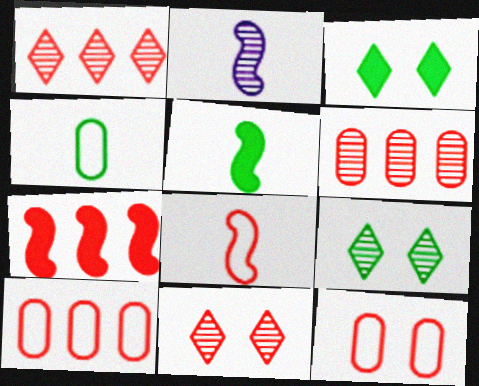[[1, 7, 10], 
[2, 3, 10], 
[2, 5, 8], 
[2, 6, 9]]